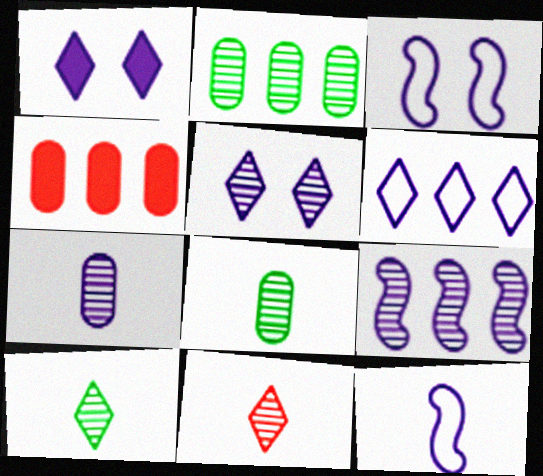[[3, 4, 10], 
[5, 7, 9]]